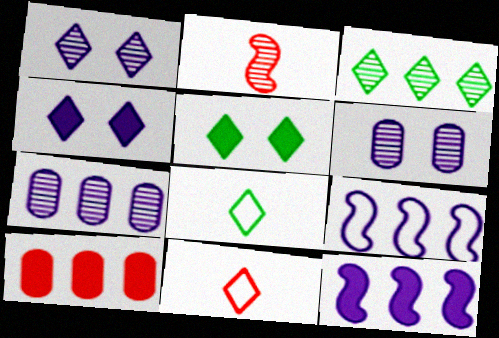[[2, 3, 6], 
[3, 4, 11], 
[3, 5, 8], 
[3, 9, 10]]